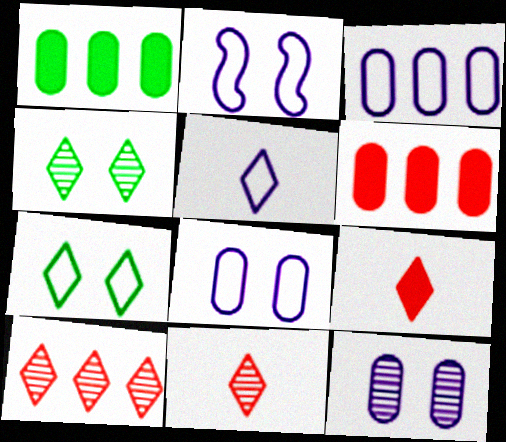[[1, 2, 11], 
[2, 3, 5]]